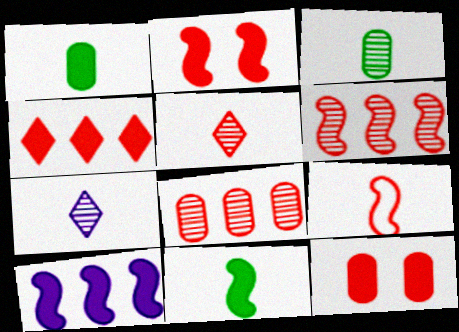[[1, 7, 9], 
[2, 6, 9], 
[2, 10, 11]]